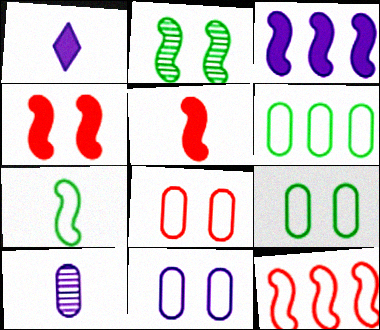[[8, 9, 11]]